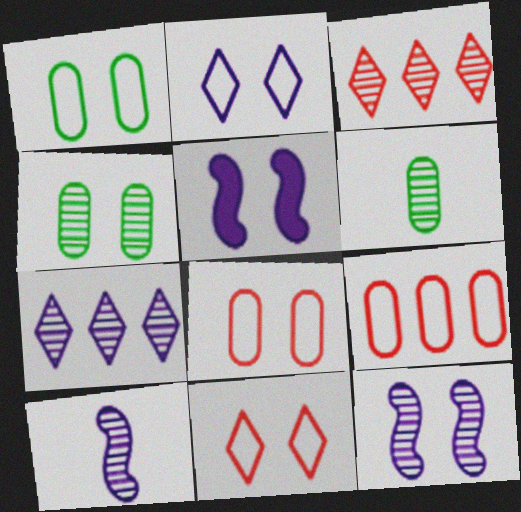[[3, 4, 10], 
[3, 6, 12], 
[4, 5, 11]]